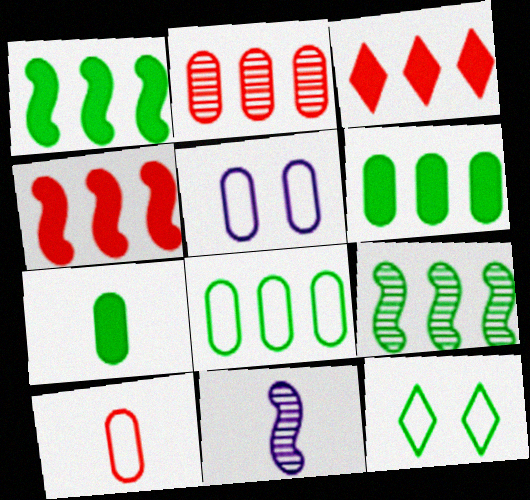[[2, 5, 7], 
[5, 8, 10], 
[7, 9, 12]]